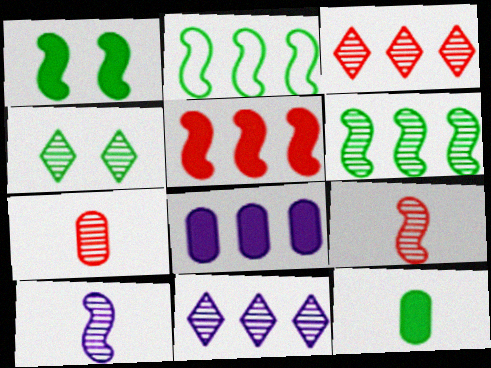[[2, 3, 8], 
[2, 4, 12]]